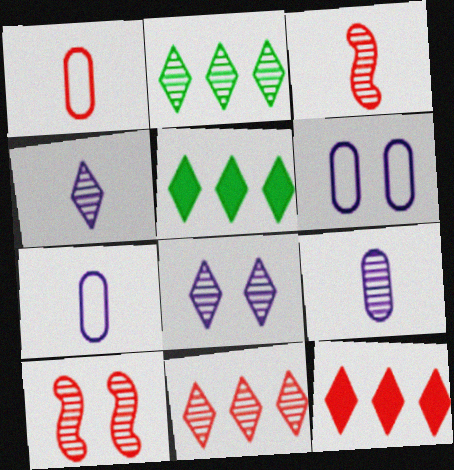[[1, 10, 12], 
[2, 9, 10], 
[3, 5, 6], 
[5, 7, 10]]